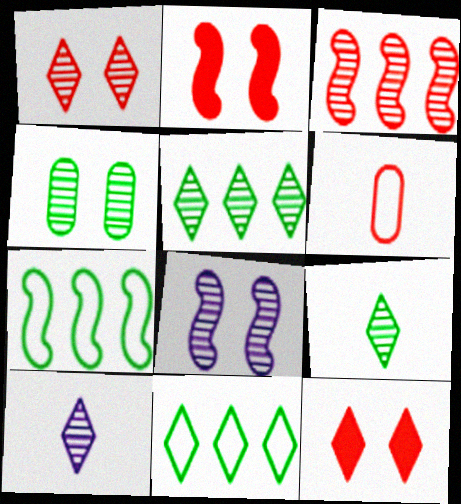[[1, 4, 8], 
[1, 5, 10], 
[3, 4, 10], 
[3, 6, 12], 
[10, 11, 12]]